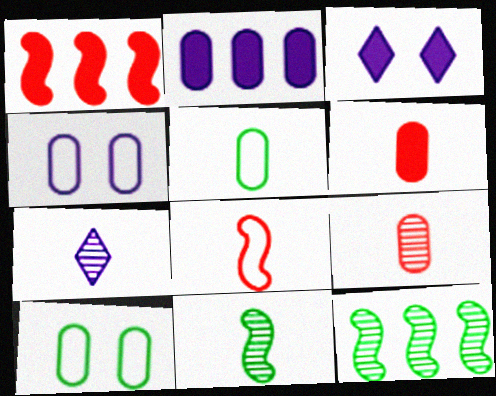[[1, 7, 10], 
[2, 9, 10], 
[7, 9, 11]]